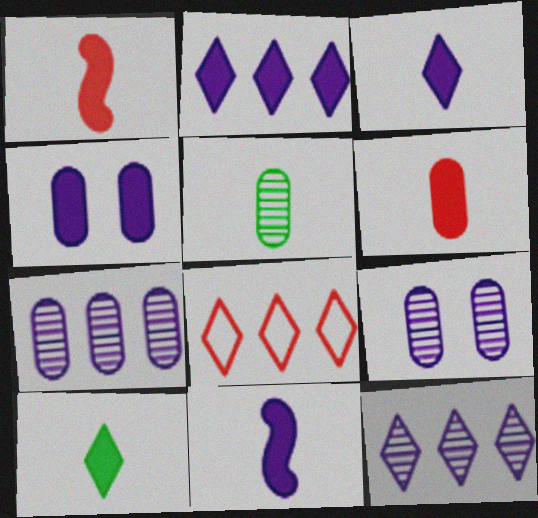[[2, 4, 11], 
[6, 10, 11]]